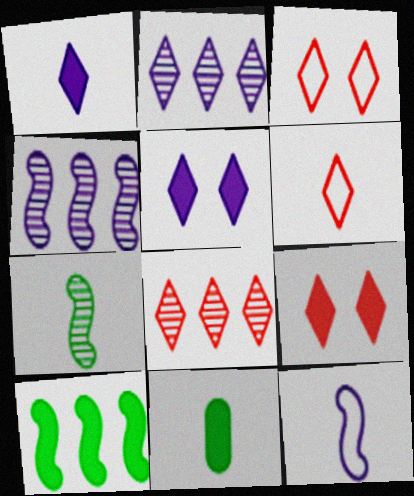[[3, 4, 11], 
[6, 8, 9]]